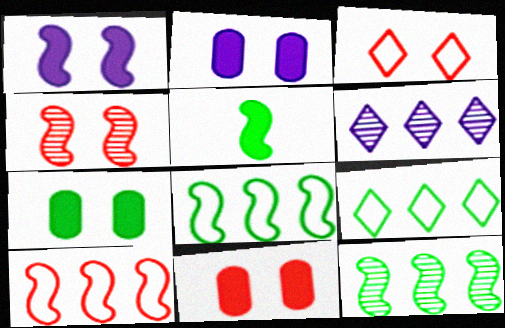[[2, 7, 11], 
[3, 4, 11]]